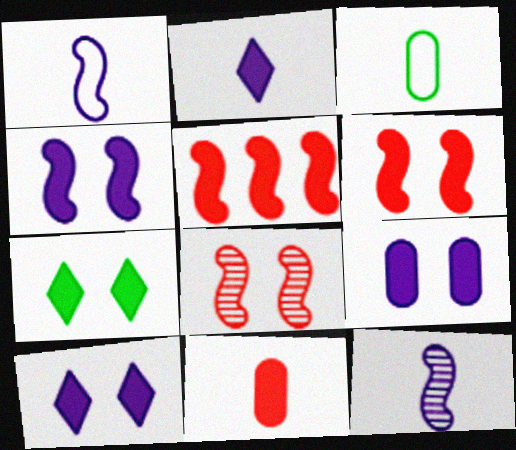[[4, 9, 10], 
[6, 7, 9]]